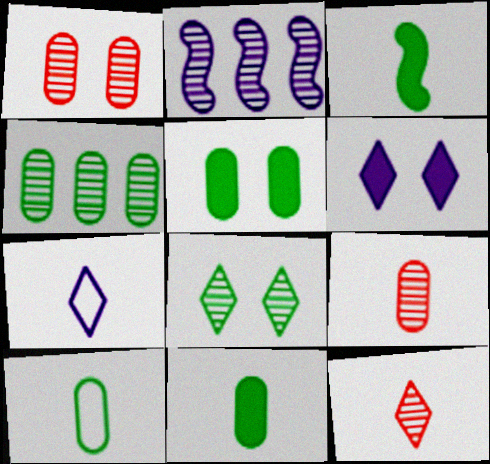[[2, 8, 9], 
[3, 7, 9], 
[4, 5, 10]]